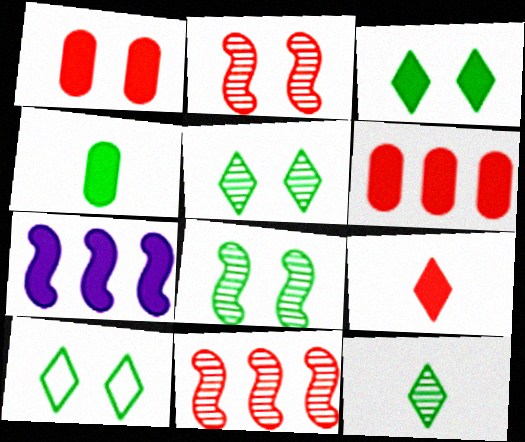[[3, 5, 10]]